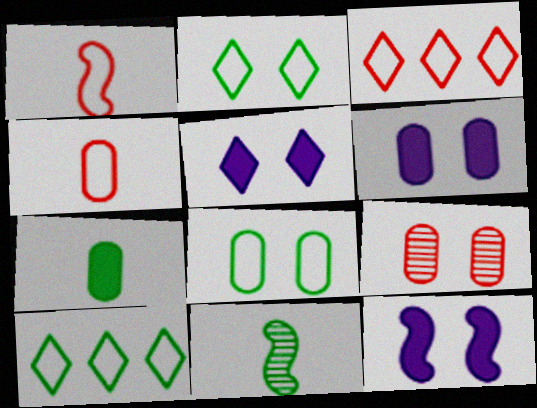[[2, 9, 12], 
[3, 6, 11], 
[5, 6, 12], 
[6, 8, 9]]